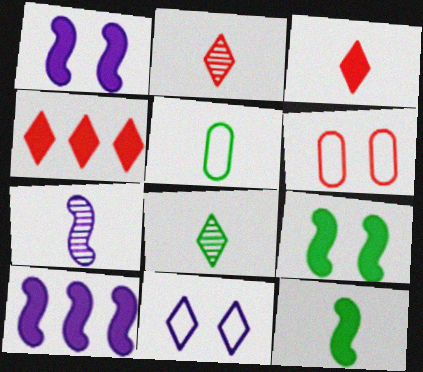[[3, 5, 7], 
[4, 8, 11], 
[5, 8, 12], 
[6, 8, 10]]